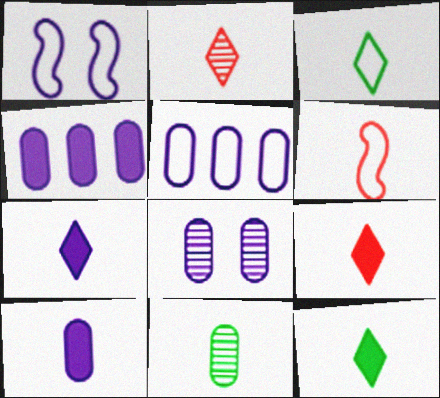[[2, 3, 7], 
[5, 8, 10], 
[6, 7, 11], 
[7, 9, 12]]